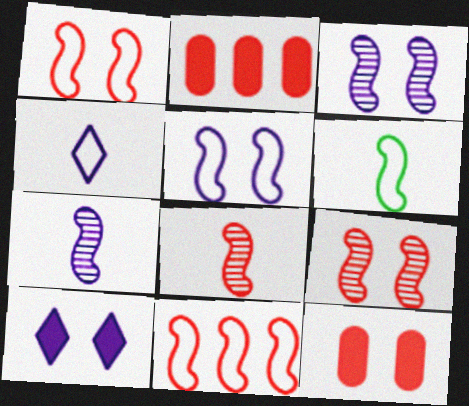[[5, 6, 11]]